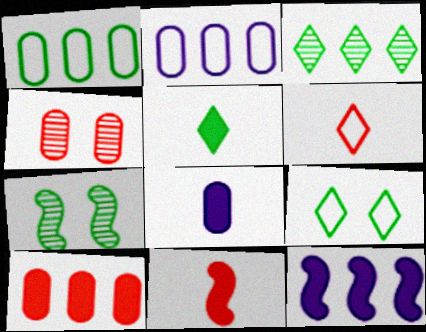[[1, 4, 8], 
[1, 5, 7], 
[3, 5, 9], 
[5, 8, 11]]